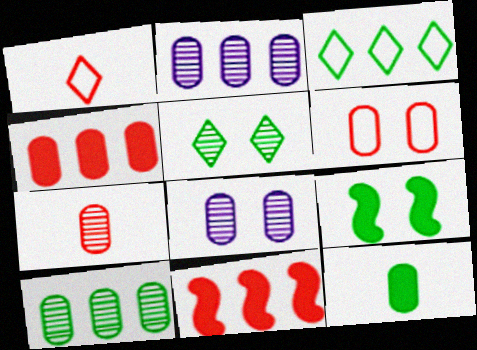[[1, 2, 9], 
[2, 3, 11], 
[2, 6, 12], 
[4, 6, 7], 
[7, 8, 10]]